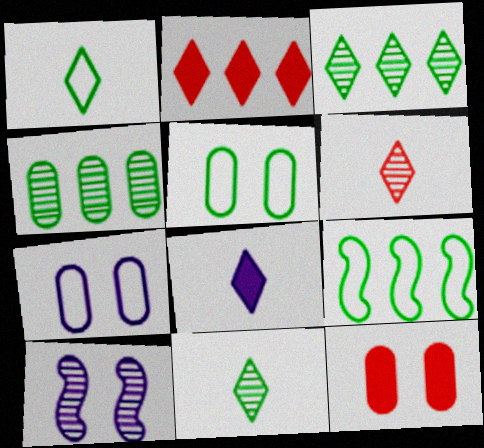[[1, 5, 9], 
[1, 6, 8], 
[4, 6, 10]]